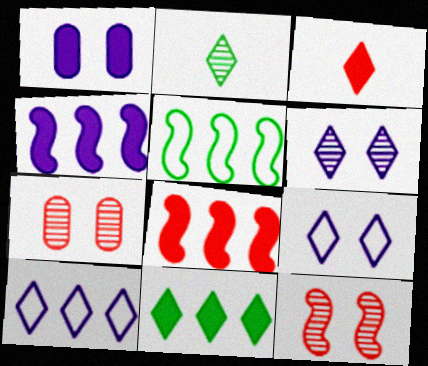[]